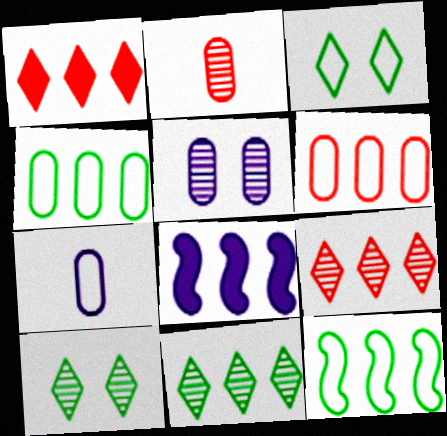[[2, 3, 8], 
[4, 8, 9], 
[6, 8, 11]]